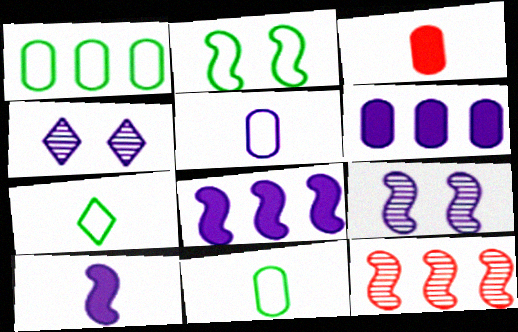[[1, 2, 7], 
[2, 10, 12], 
[4, 5, 8]]